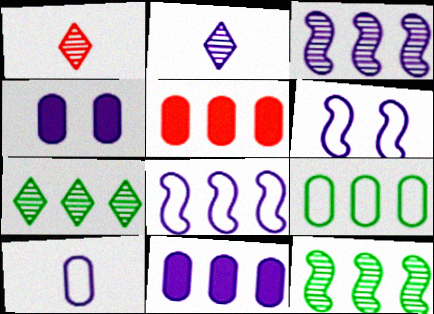[[2, 4, 8], 
[2, 6, 11], 
[5, 7, 8]]